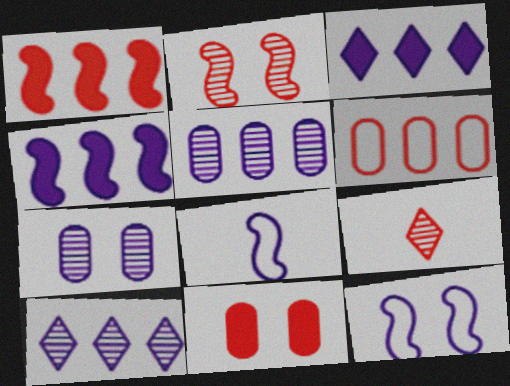[[3, 7, 8]]